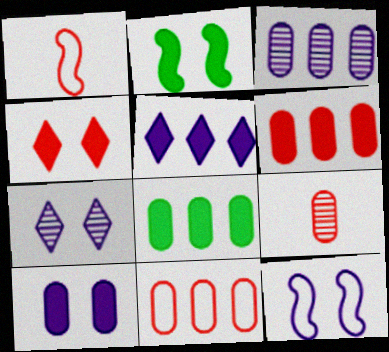[[1, 7, 8], 
[2, 4, 10], 
[3, 8, 11], 
[7, 10, 12]]